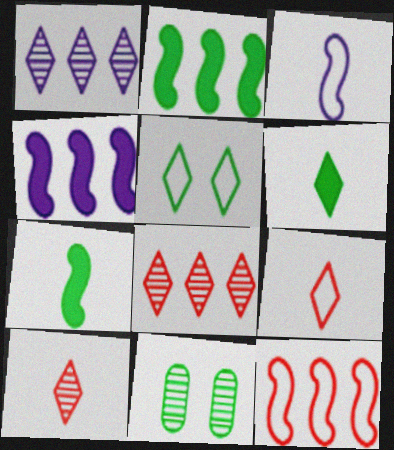[[4, 9, 11]]